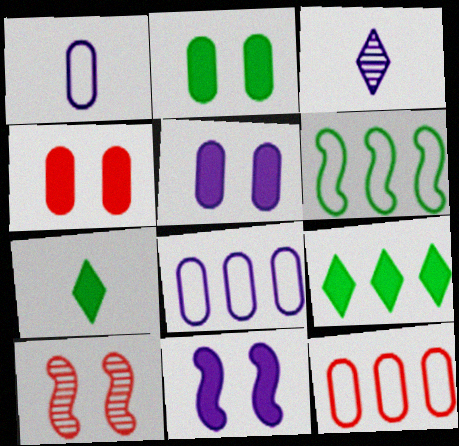[[1, 9, 10], 
[2, 4, 5], 
[3, 4, 6], 
[3, 8, 11], 
[7, 8, 10]]